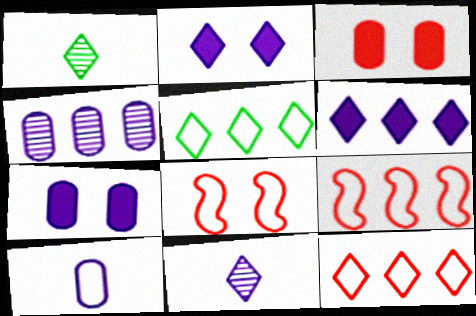[[1, 2, 12], 
[1, 7, 9], 
[4, 7, 10], 
[5, 8, 10]]